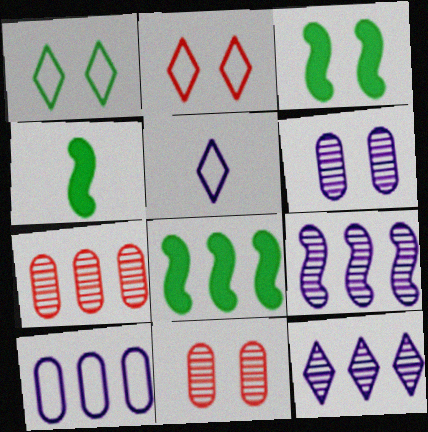[[2, 3, 6], 
[3, 4, 8], 
[3, 5, 7], 
[5, 8, 11]]